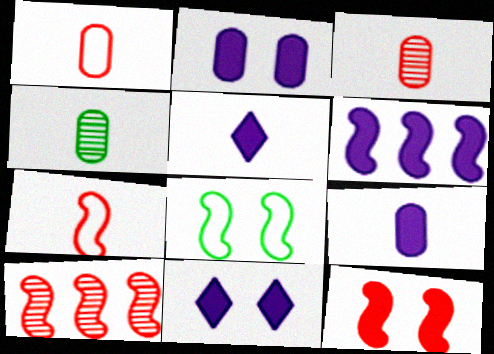[[1, 4, 9], 
[2, 5, 6], 
[4, 5, 7], 
[6, 9, 11], 
[7, 10, 12]]